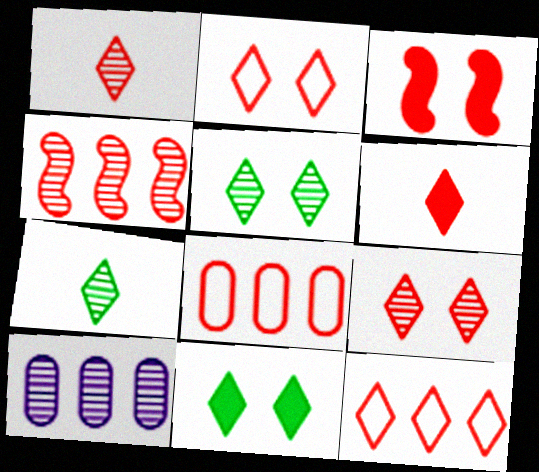[[1, 3, 8], 
[6, 9, 12]]